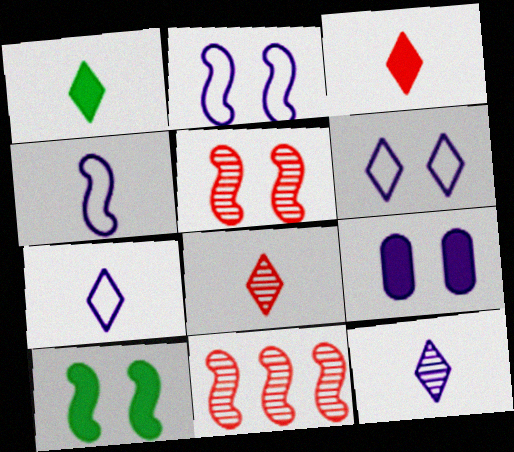[[1, 7, 8], 
[2, 5, 10], 
[4, 10, 11]]